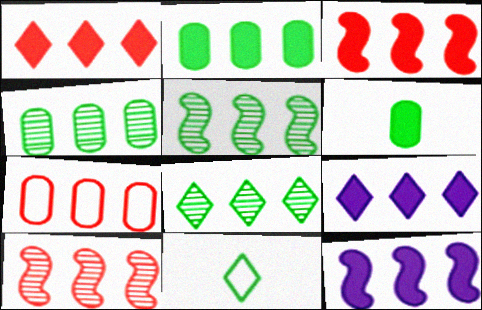[[1, 2, 12], 
[1, 7, 10], 
[2, 3, 9], 
[4, 5, 8], 
[5, 7, 9], 
[7, 8, 12]]